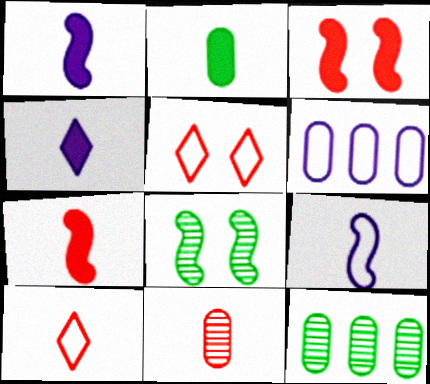[[1, 5, 12], 
[2, 4, 7], 
[7, 10, 11]]